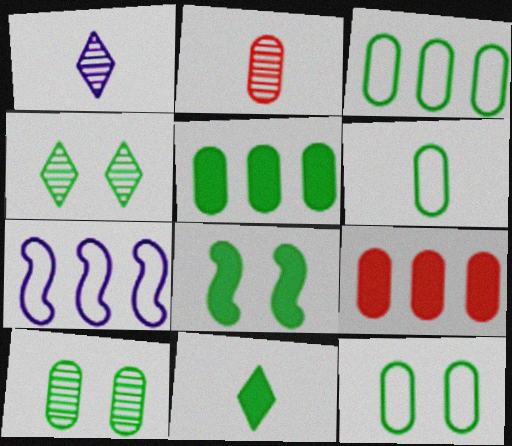[[3, 6, 12], 
[4, 8, 12], 
[5, 6, 10], 
[5, 8, 11]]